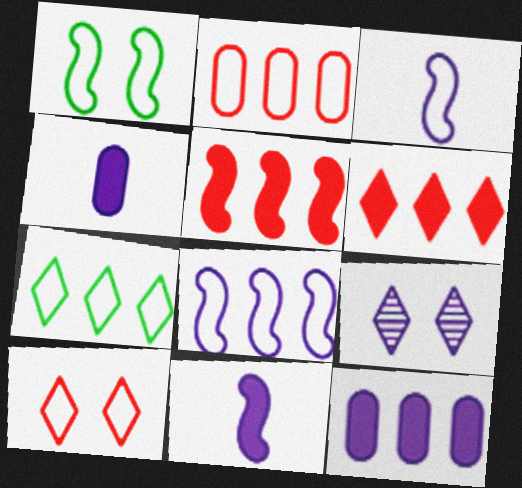[[2, 7, 8], 
[3, 9, 12], 
[4, 8, 9]]